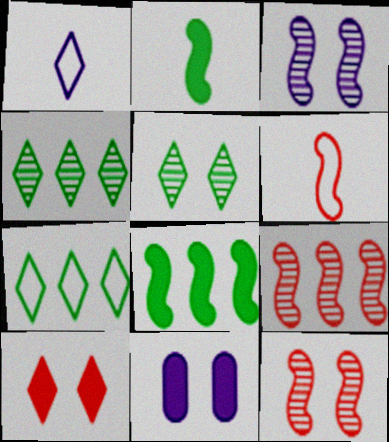[[1, 4, 10], 
[3, 6, 8], 
[4, 6, 11]]